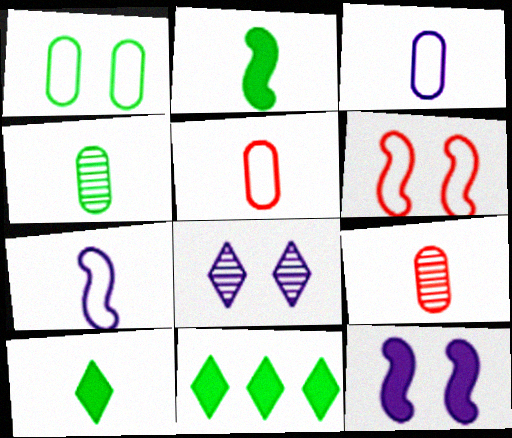[[7, 9, 10]]